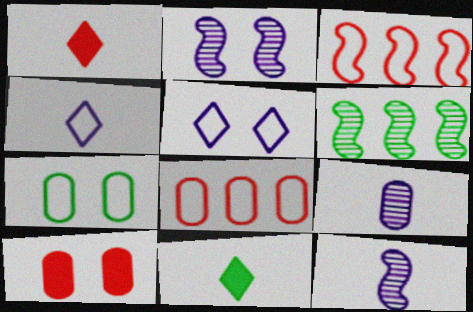[[2, 8, 11], 
[3, 4, 7], 
[4, 6, 10], 
[6, 7, 11]]